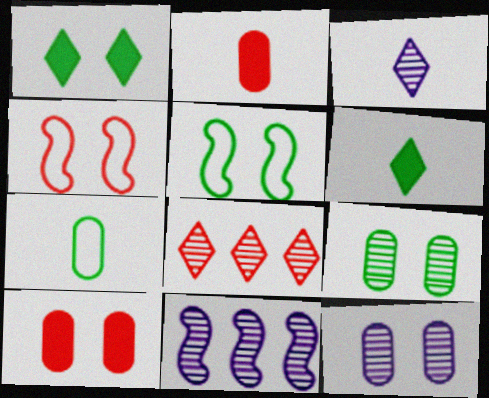[[1, 4, 12], 
[1, 5, 9], 
[2, 4, 8], 
[3, 11, 12]]